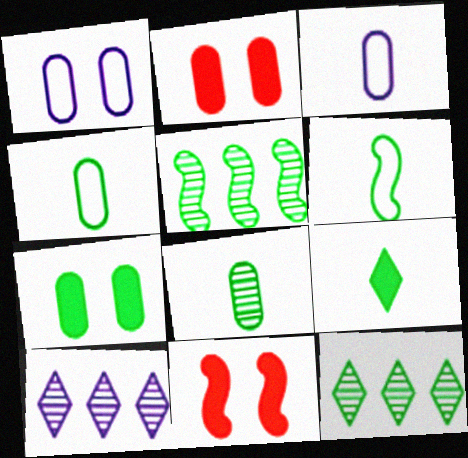[[2, 6, 10], 
[3, 11, 12], 
[4, 10, 11], 
[6, 7, 12], 
[6, 8, 9]]